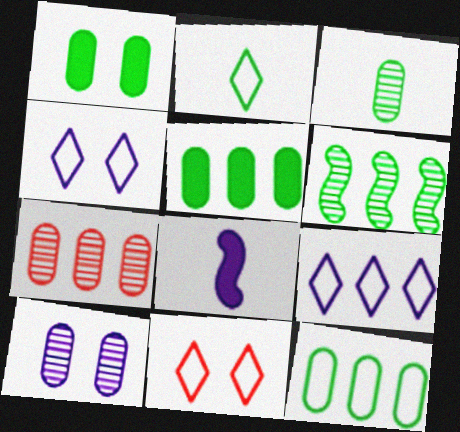[[1, 2, 6], 
[1, 3, 12], 
[2, 9, 11], 
[3, 7, 10], 
[8, 9, 10]]